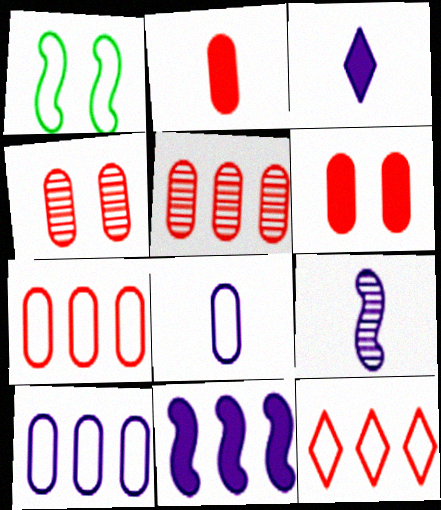[[1, 3, 5], 
[1, 8, 12], 
[2, 4, 7], 
[3, 8, 9]]